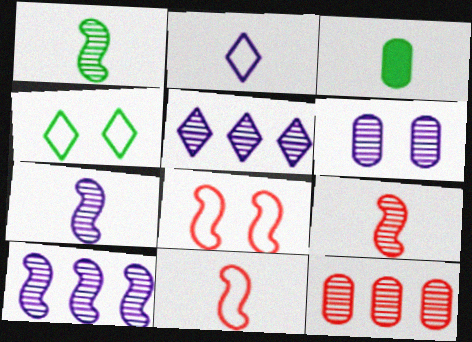[[1, 7, 9], 
[2, 3, 9], 
[3, 5, 8], 
[5, 6, 7]]